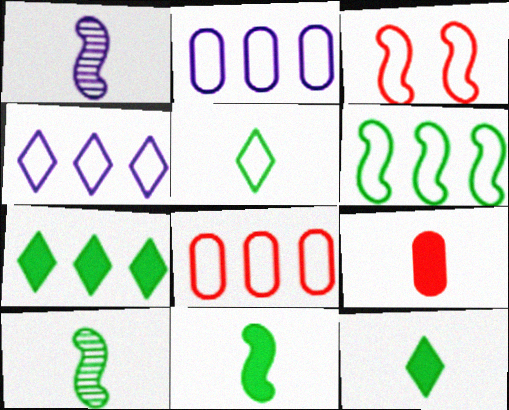[[1, 5, 9], 
[2, 3, 5], 
[4, 6, 8]]